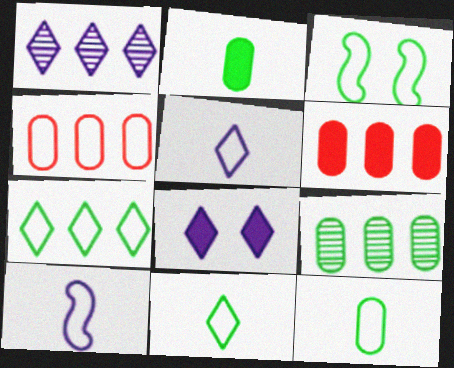[[1, 5, 8], 
[3, 4, 5], 
[3, 7, 12]]